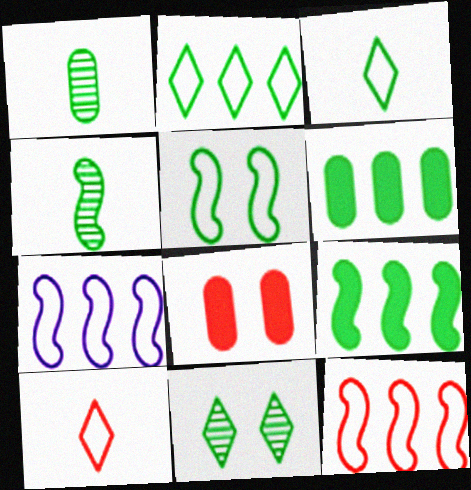[[4, 5, 9]]